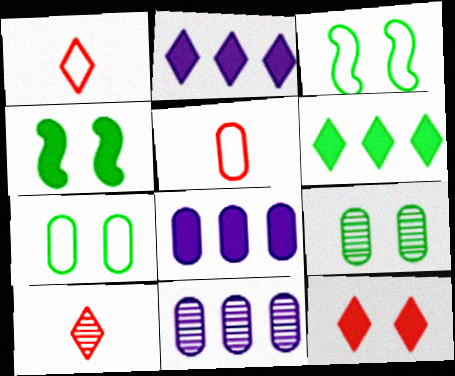[[1, 4, 11], 
[3, 8, 10], 
[5, 8, 9]]